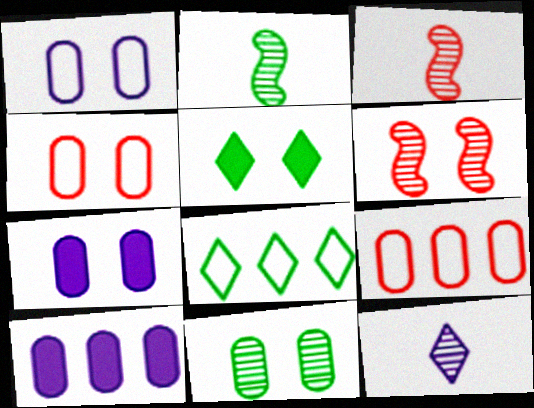[[1, 5, 6], 
[3, 7, 8], 
[4, 7, 11]]